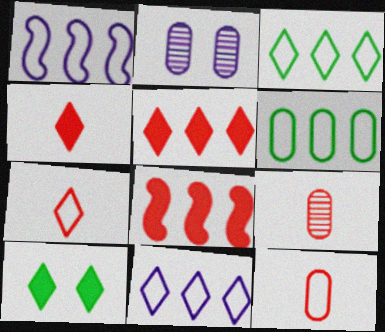[[1, 9, 10]]